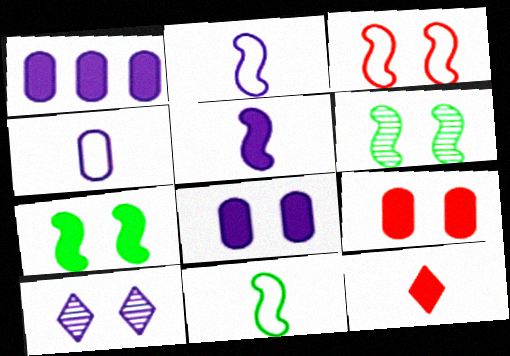[[1, 2, 10], 
[1, 7, 12]]